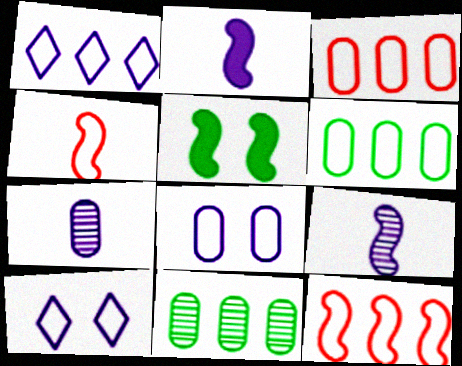[[1, 6, 12], 
[4, 6, 10], 
[5, 9, 12]]